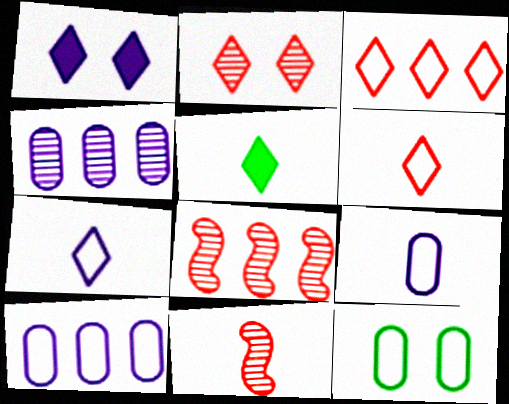[[5, 9, 11]]